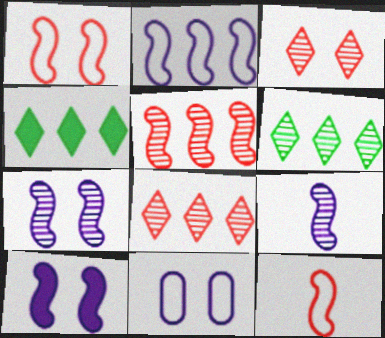[[2, 9, 10]]